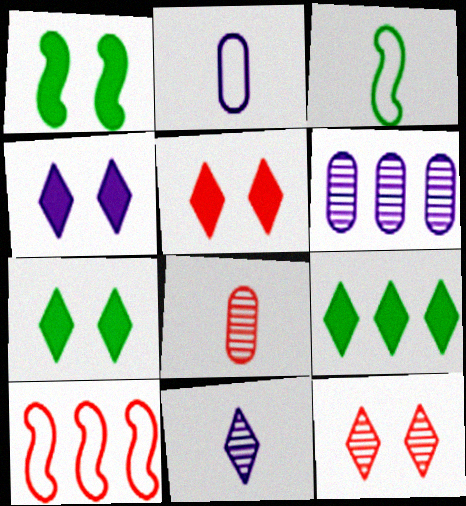[[3, 5, 6], 
[4, 5, 7], 
[5, 8, 10], 
[6, 9, 10]]